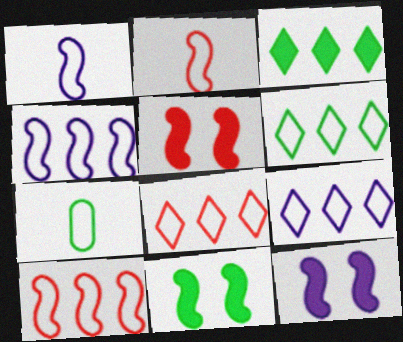[[5, 11, 12], 
[6, 8, 9]]